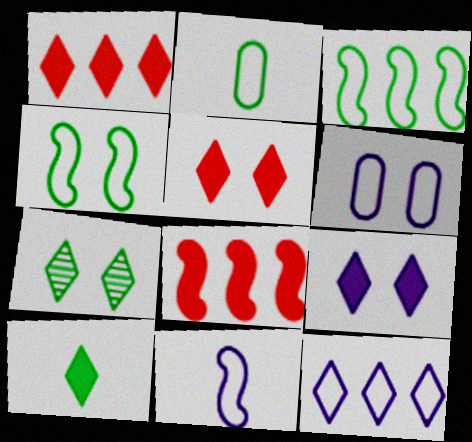[[1, 9, 10], 
[6, 11, 12]]